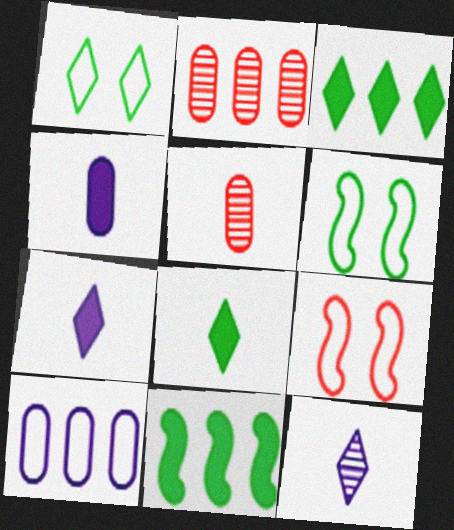[[2, 6, 7]]